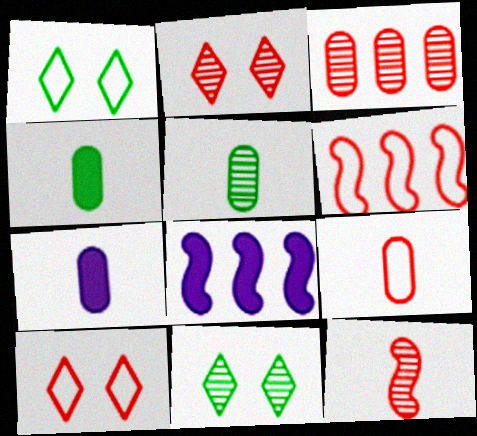[[2, 3, 12], 
[5, 7, 9], 
[5, 8, 10], 
[6, 7, 11], 
[6, 9, 10], 
[8, 9, 11]]